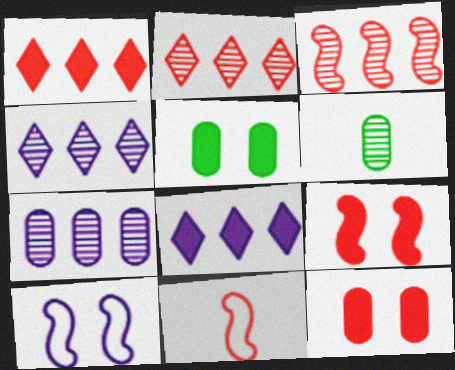[[1, 6, 10], 
[2, 11, 12], 
[3, 9, 11], 
[4, 5, 11]]